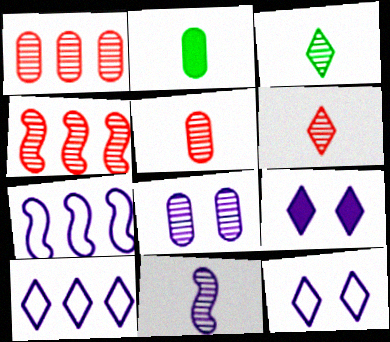[[2, 4, 12], 
[3, 4, 8], 
[3, 5, 11]]